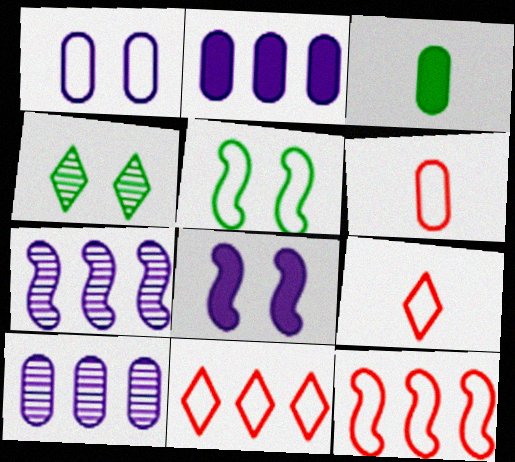[]